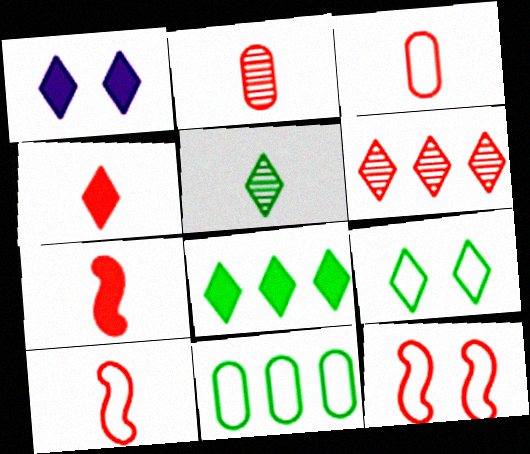[[1, 4, 8], 
[2, 4, 10], 
[5, 8, 9]]